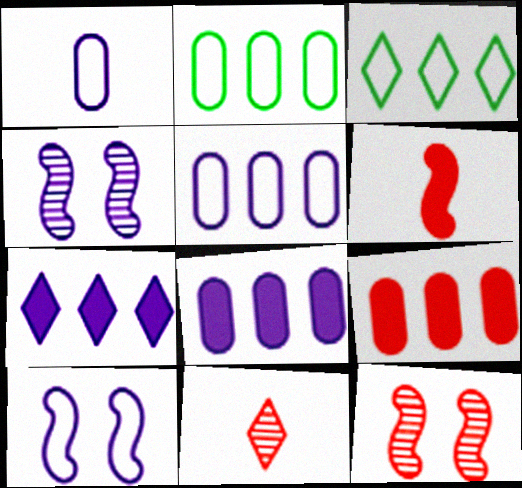[[1, 4, 7]]